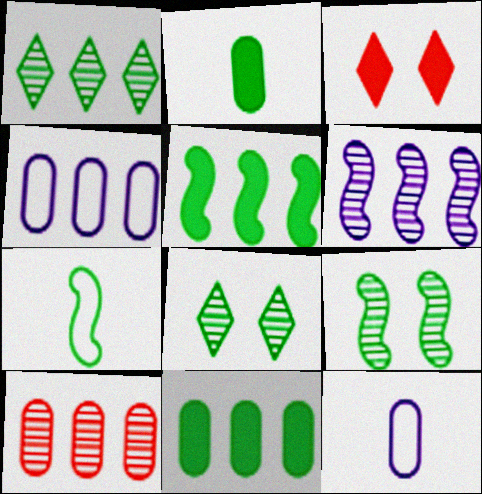[[1, 6, 10], 
[4, 10, 11], 
[5, 7, 9], 
[7, 8, 11]]